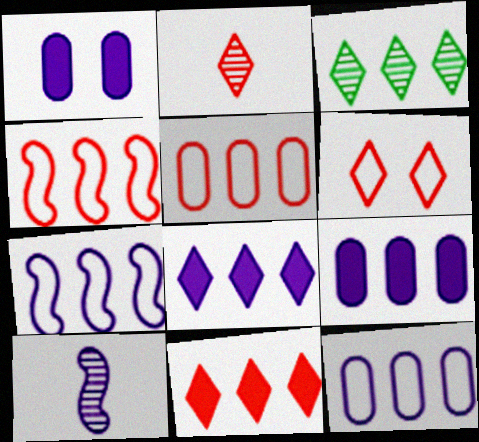[[2, 6, 11], 
[3, 4, 9]]